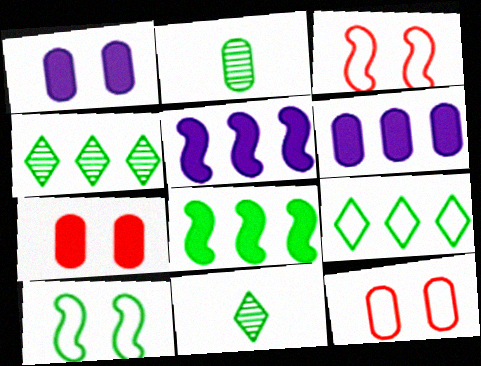[[2, 6, 12], 
[3, 6, 11], 
[5, 11, 12]]